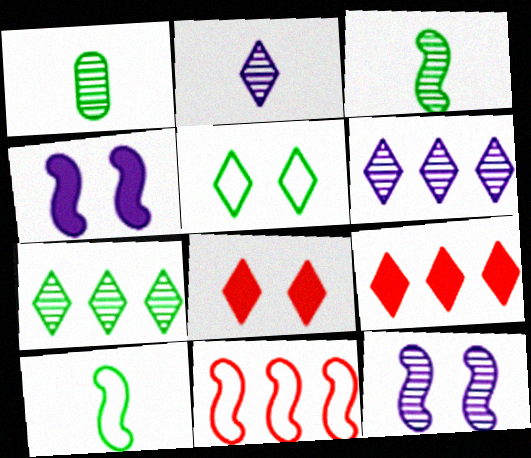[[2, 5, 9], 
[3, 4, 11]]